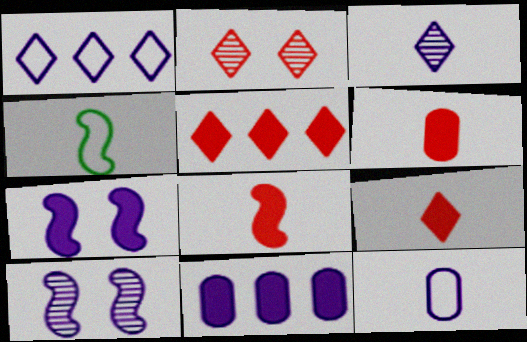[[2, 4, 11], 
[3, 4, 6], 
[6, 8, 9]]